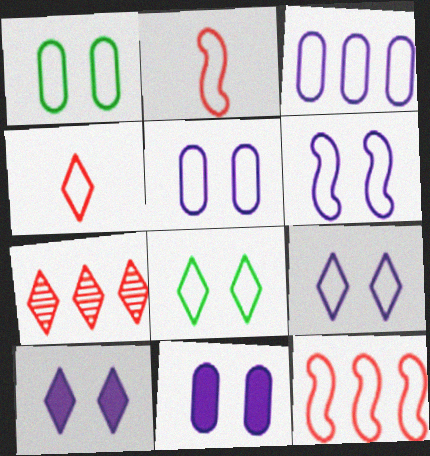[[2, 3, 8], 
[5, 6, 9]]